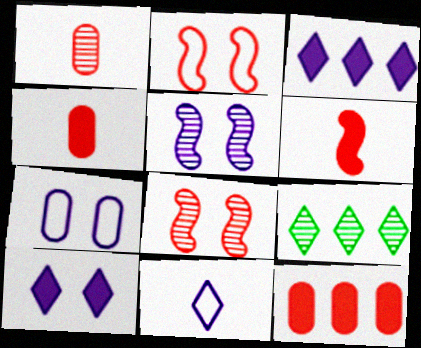[[1, 5, 9], 
[5, 7, 10], 
[6, 7, 9]]